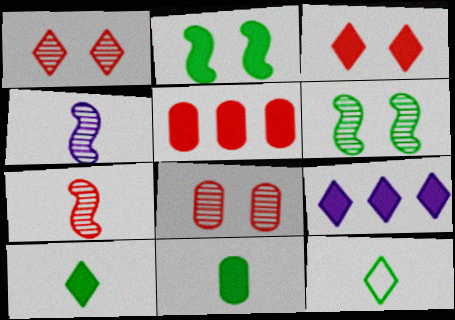[[1, 9, 12], 
[3, 9, 10]]